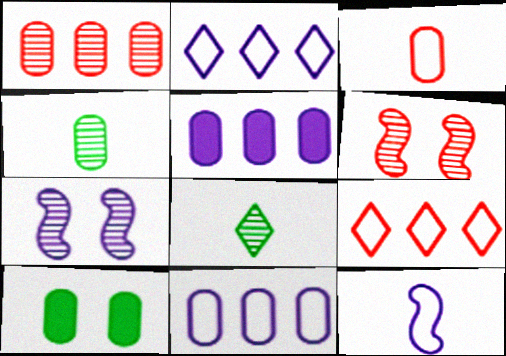[[1, 7, 8]]